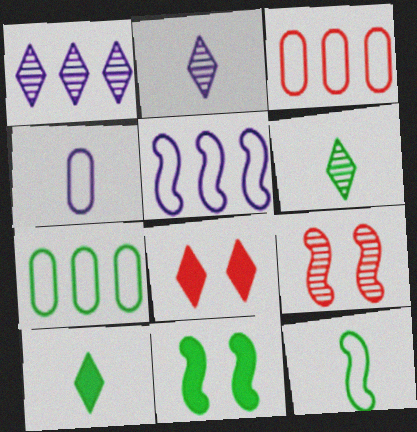[[2, 3, 11], 
[6, 7, 11]]